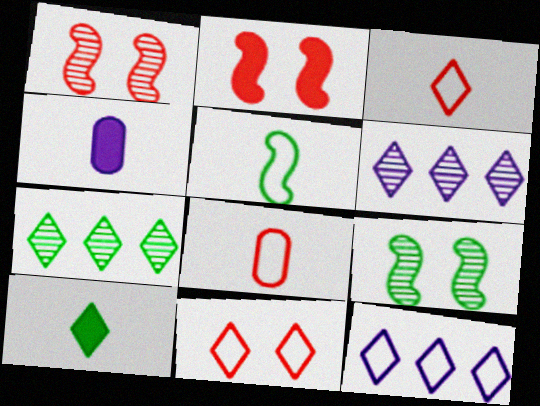[[6, 10, 11]]